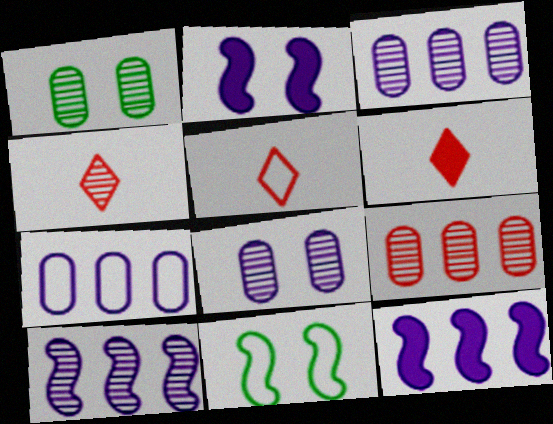[[1, 4, 10], 
[1, 5, 12], 
[3, 6, 11], 
[4, 5, 6], 
[5, 7, 11]]